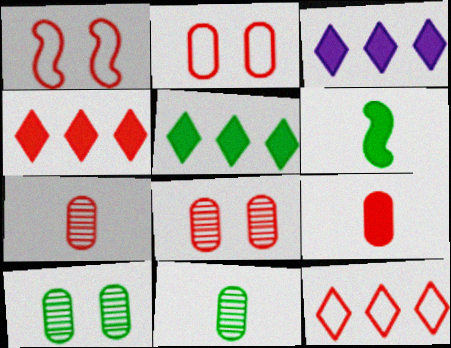[[1, 3, 11], 
[1, 4, 7], 
[3, 4, 5]]